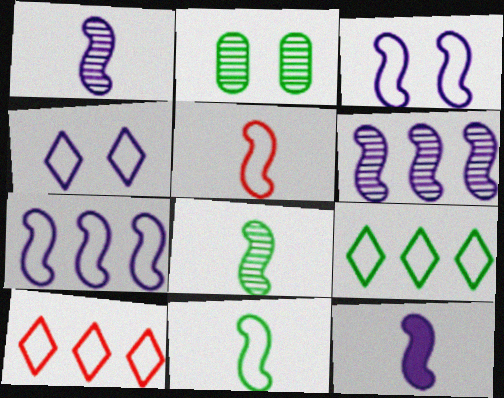[[2, 10, 12], 
[3, 6, 12], 
[5, 8, 12]]